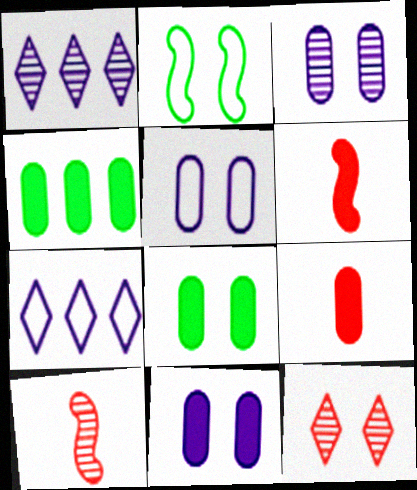[[1, 2, 9], 
[2, 11, 12], 
[3, 5, 11], 
[4, 9, 11], 
[7, 8, 10]]